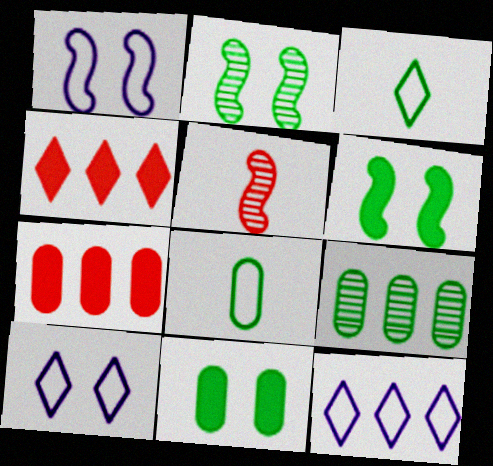[[3, 6, 9], 
[5, 11, 12], 
[8, 9, 11]]